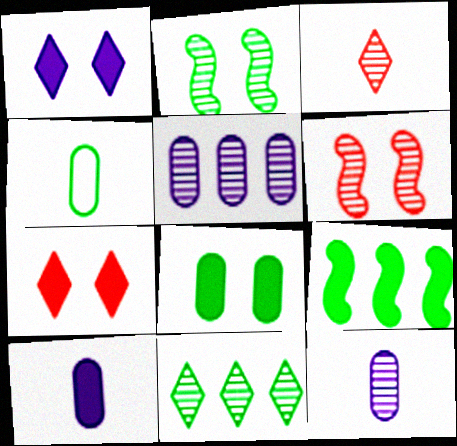[[2, 3, 5], 
[6, 11, 12], 
[7, 9, 10]]